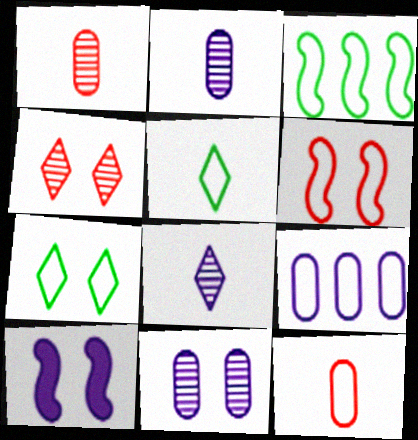[[5, 6, 9], 
[8, 9, 10]]